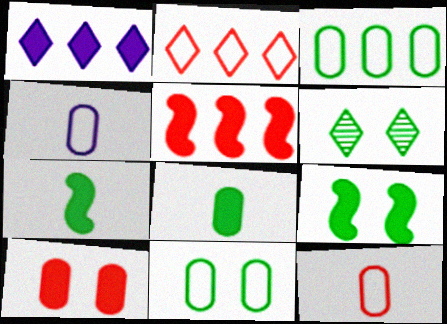[[1, 7, 10], 
[3, 6, 7], 
[4, 5, 6], 
[6, 9, 11]]